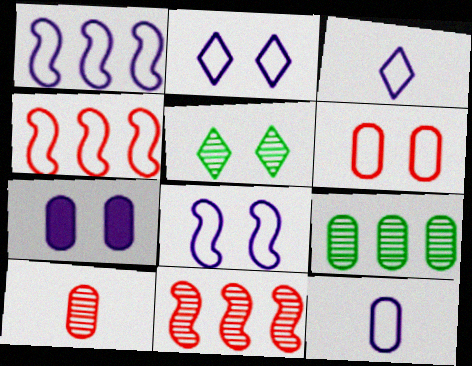[[1, 2, 12]]